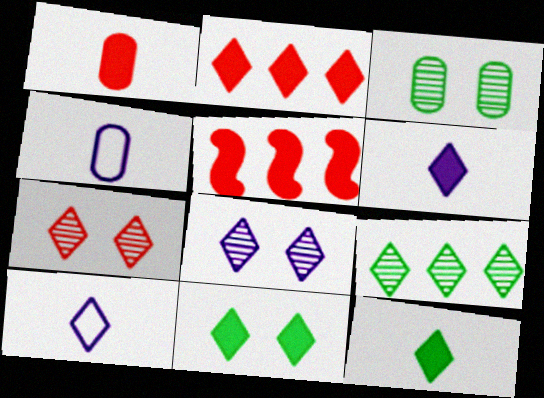[[2, 6, 11], 
[3, 5, 10]]